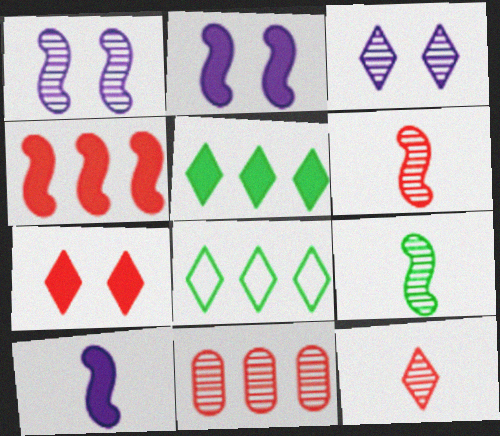[[3, 9, 11]]